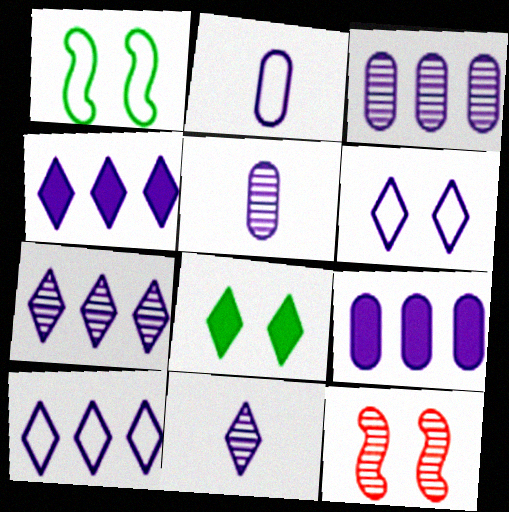[[4, 6, 11], 
[4, 7, 10]]